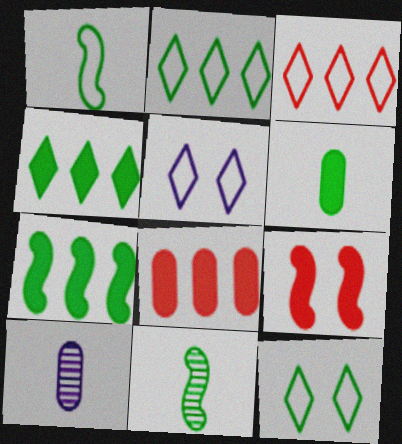[[2, 9, 10], 
[5, 8, 11]]